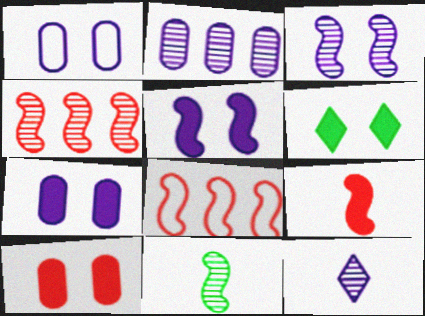[[2, 3, 12], 
[3, 4, 11], 
[5, 6, 10], 
[5, 8, 11]]